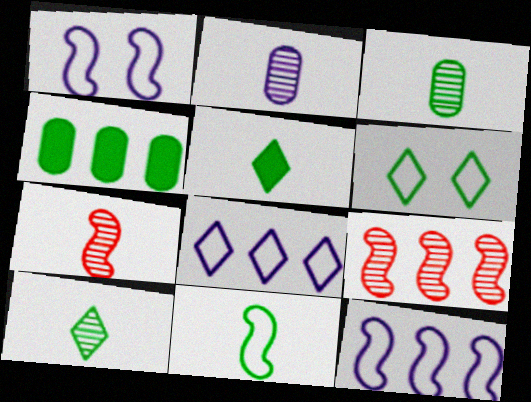[[2, 7, 10], 
[3, 5, 11], 
[4, 8, 9]]